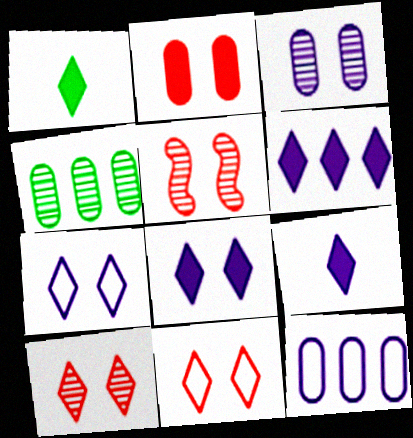[[1, 5, 12], 
[2, 5, 11], 
[6, 8, 9]]